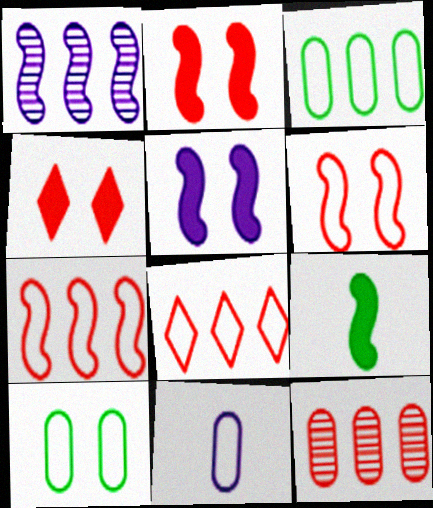[[1, 6, 9]]